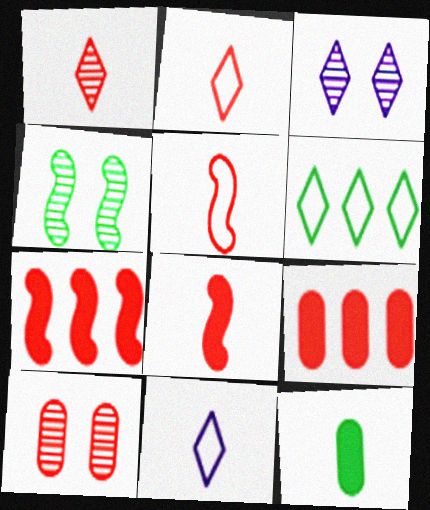[[2, 7, 10], 
[3, 4, 10], 
[4, 6, 12], 
[4, 9, 11]]